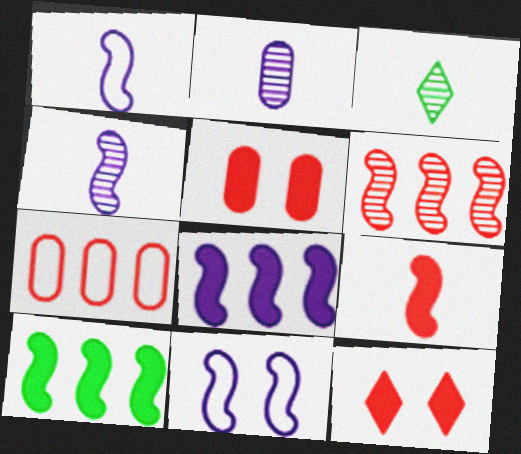[[4, 8, 11]]